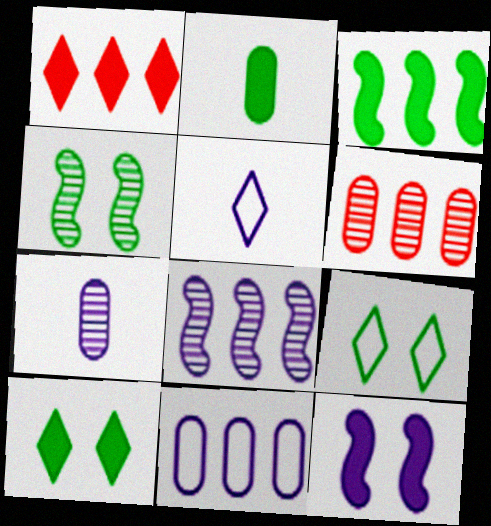[[1, 2, 12], 
[2, 3, 10]]